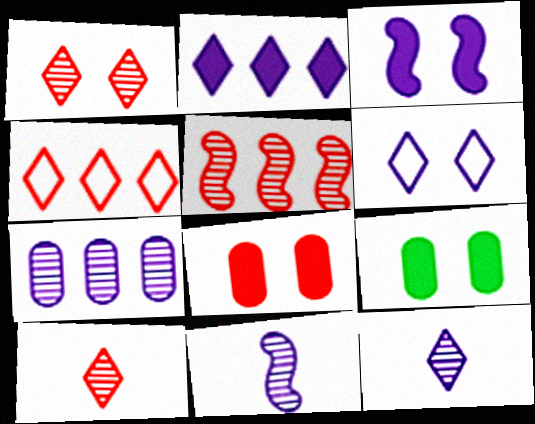[[2, 6, 12], 
[4, 9, 11]]